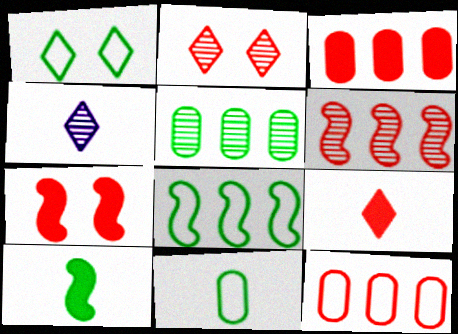[[1, 5, 10], 
[1, 8, 11], 
[3, 7, 9]]